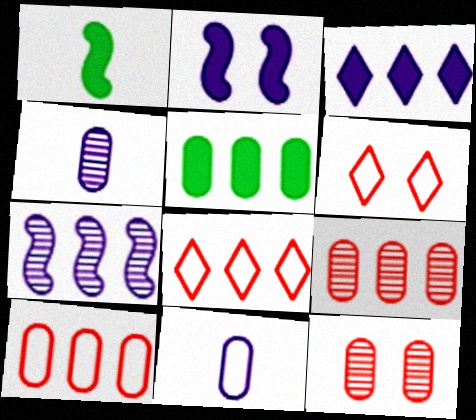[[5, 7, 8], 
[5, 11, 12]]